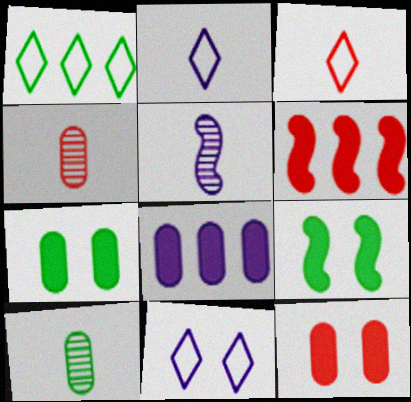[[1, 3, 11], 
[1, 5, 12], 
[1, 9, 10], 
[5, 8, 11], 
[6, 10, 11]]